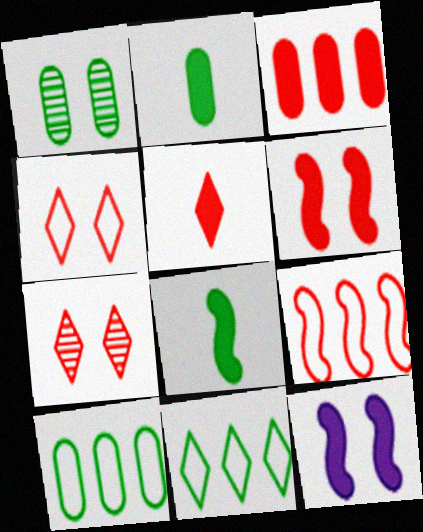[[1, 2, 10], 
[1, 4, 12], 
[1, 8, 11], 
[3, 5, 6]]